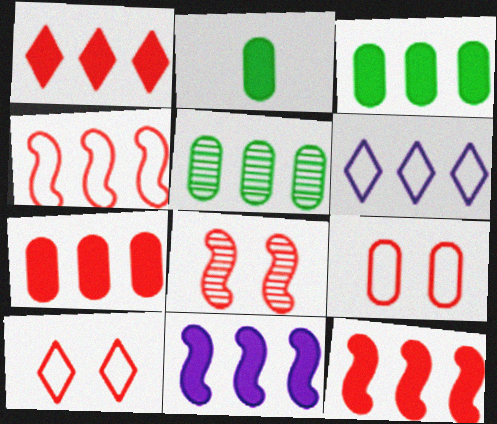[[1, 3, 11], 
[1, 7, 12], 
[2, 6, 8], 
[5, 6, 12]]